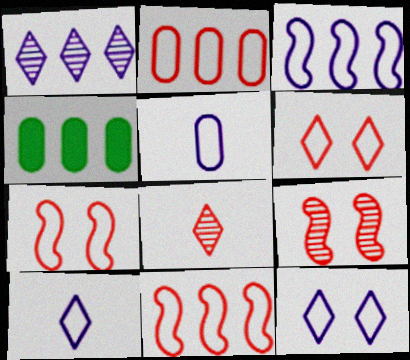[[1, 4, 11], 
[3, 5, 12], 
[4, 9, 10]]